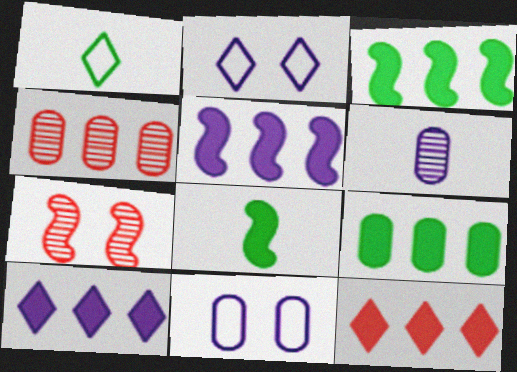[[2, 4, 8], 
[2, 5, 6], 
[5, 9, 12]]